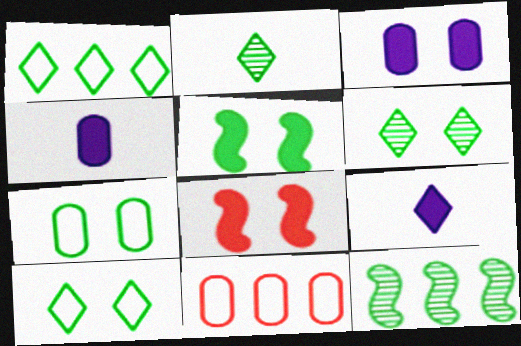[[5, 6, 7]]